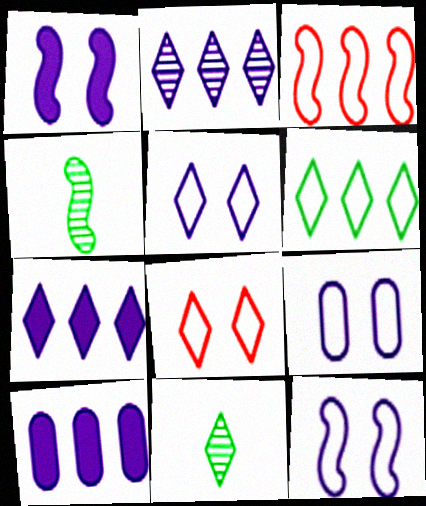[[1, 3, 4], 
[4, 8, 10], 
[5, 9, 12], 
[7, 8, 11]]